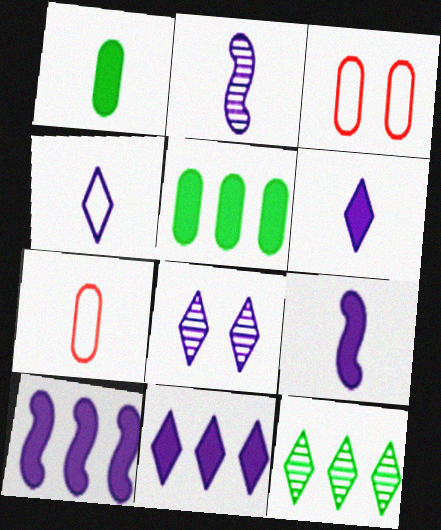[[3, 9, 12], 
[4, 8, 11]]